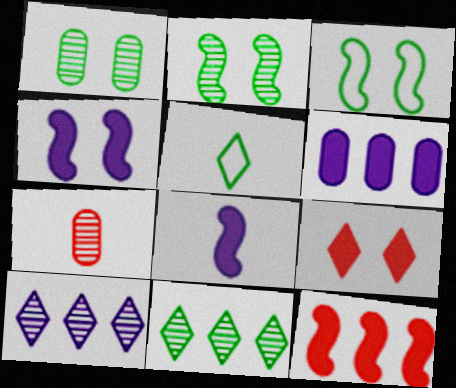[[2, 7, 10], 
[5, 7, 8], 
[5, 9, 10]]